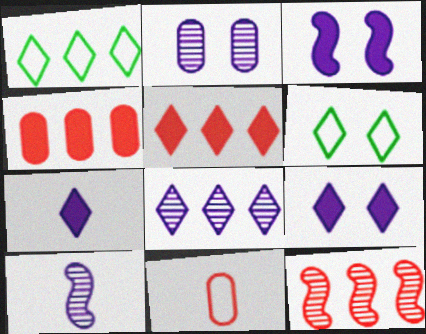[[1, 5, 8], 
[2, 8, 10], 
[4, 6, 10]]